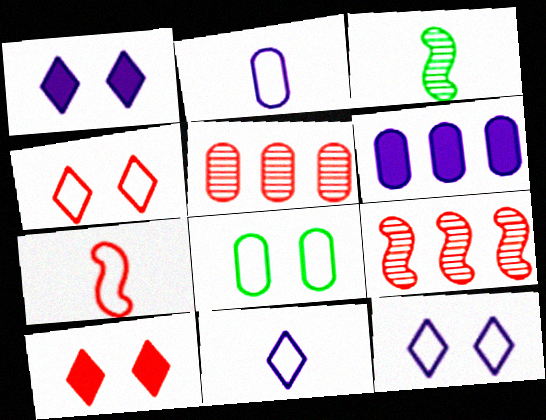[[3, 4, 6], 
[5, 7, 10]]